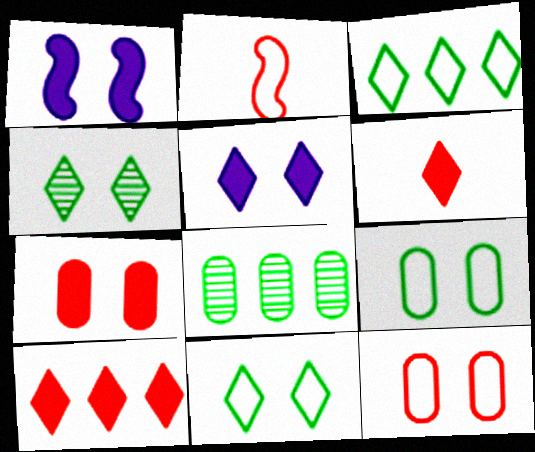[[1, 4, 12], 
[2, 5, 8]]